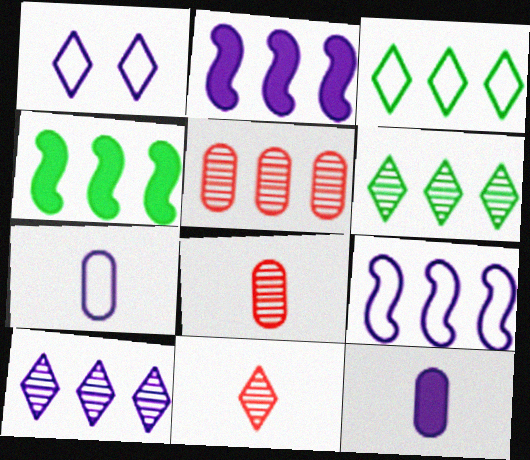[[1, 4, 8], 
[1, 7, 9], 
[2, 3, 5]]